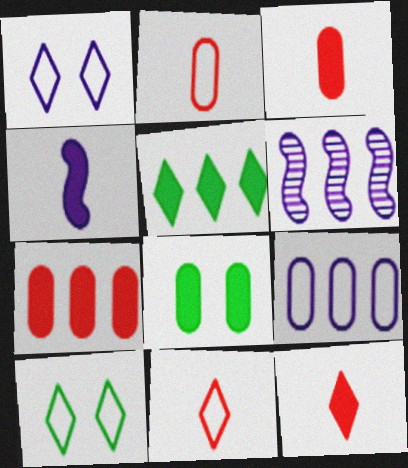[[3, 6, 10], 
[6, 8, 11]]